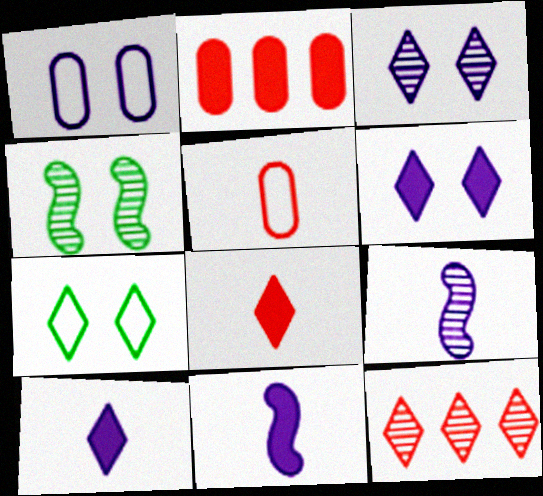[[2, 7, 9], 
[7, 10, 12]]